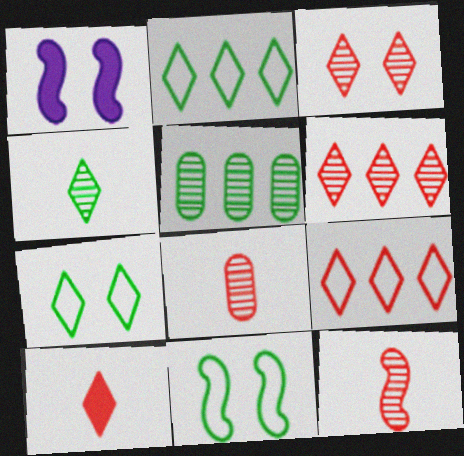[[1, 2, 8], 
[3, 9, 10]]